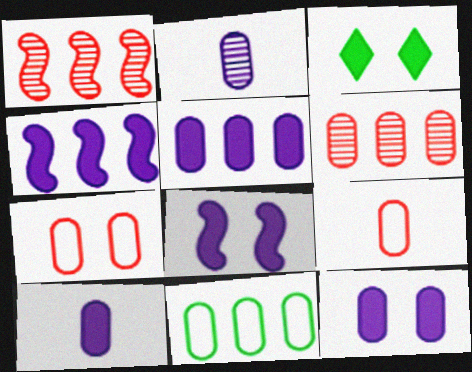[[5, 6, 11], 
[5, 10, 12]]